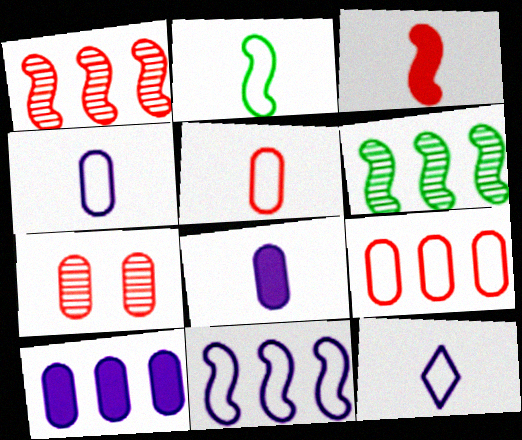[[2, 5, 12]]